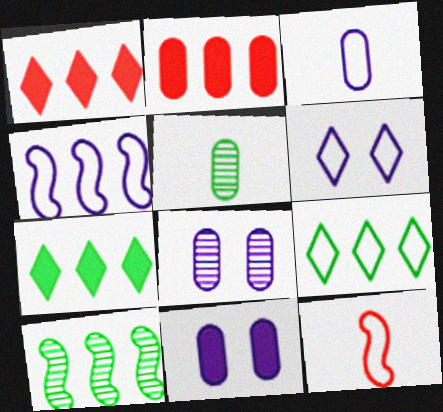[[3, 4, 6], 
[7, 8, 12]]